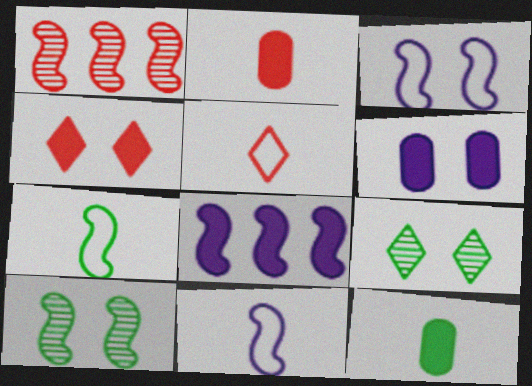[[4, 8, 12]]